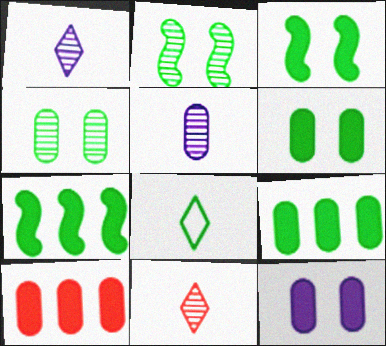[[2, 8, 9], 
[4, 7, 8]]